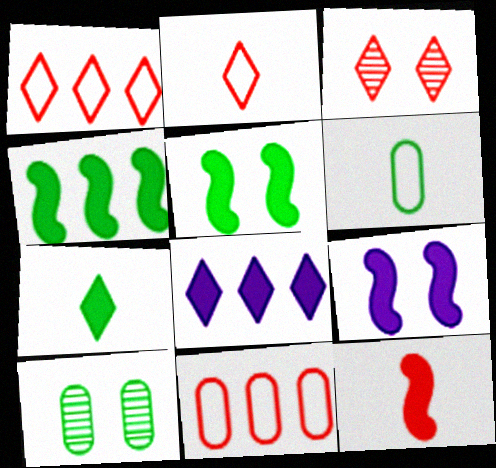[[3, 11, 12], 
[4, 9, 12]]